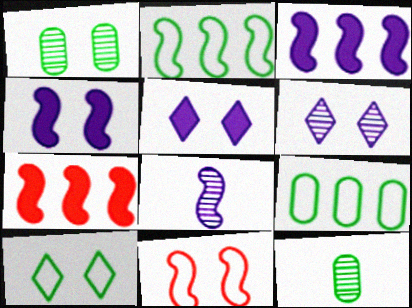[[1, 5, 11]]